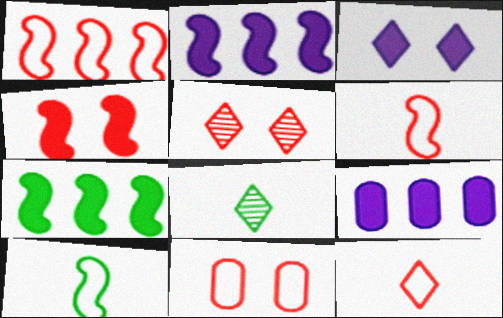[[1, 11, 12], 
[2, 8, 11], 
[4, 5, 11], 
[5, 9, 10]]